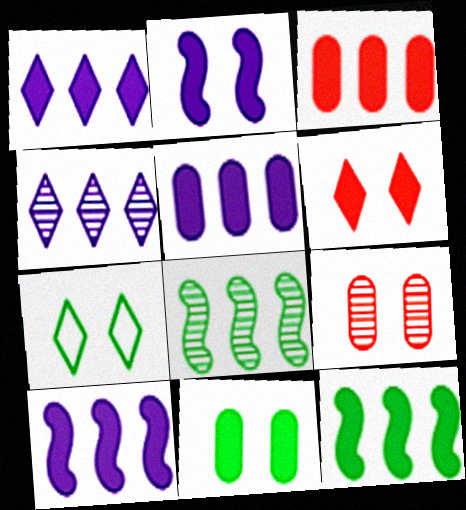[[1, 3, 12], 
[1, 5, 10], 
[2, 6, 11], 
[2, 7, 9]]